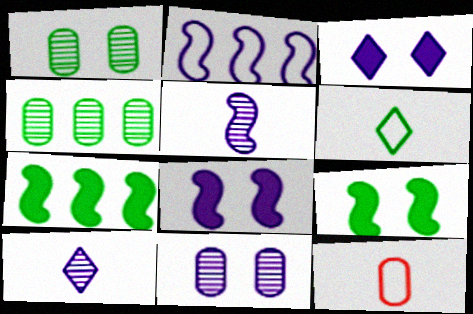[[1, 6, 7], 
[2, 5, 8], 
[4, 6, 9]]